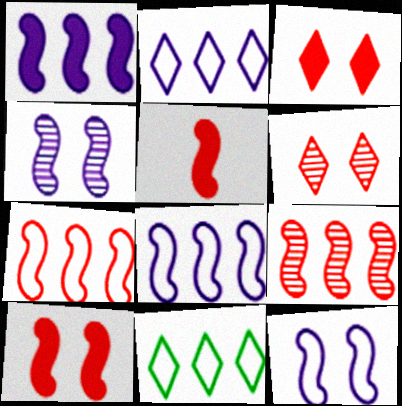[]